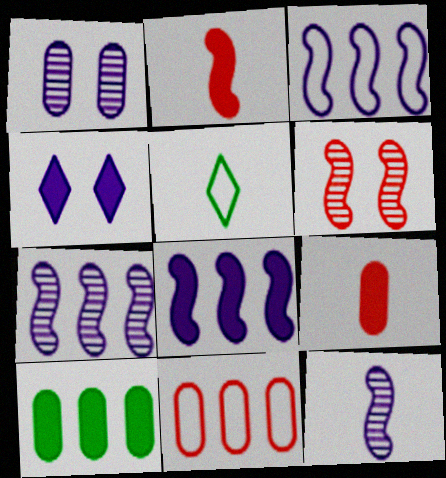[[2, 4, 10], 
[3, 7, 8], 
[5, 9, 12]]